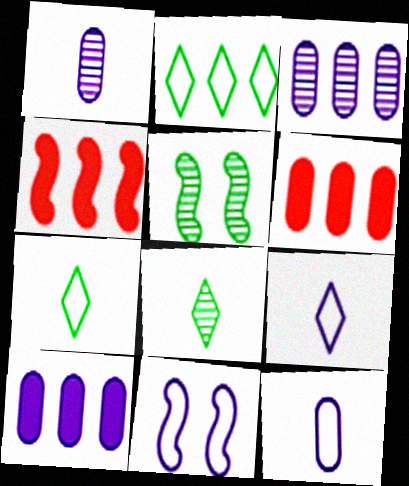[[2, 3, 4], 
[5, 6, 9], 
[6, 8, 11]]